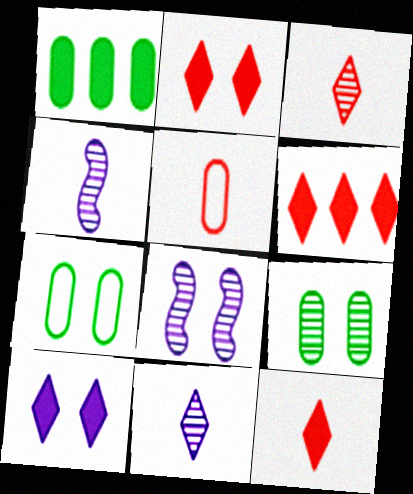[[2, 6, 12], 
[2, 7, 8], 
[4, 6, 7]]